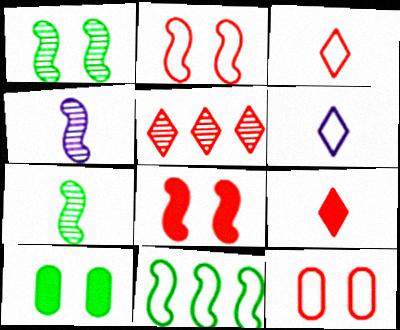[[4, 8, 11], 
[6, 11, 12]]